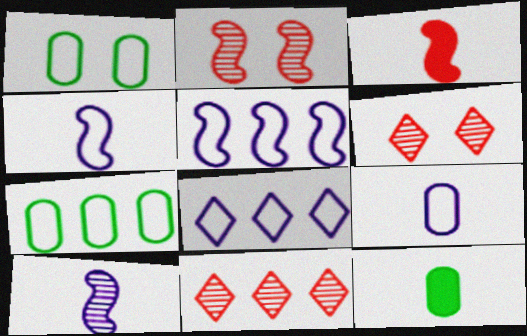[[2, 8, 12], 
[5, 6, 12]]